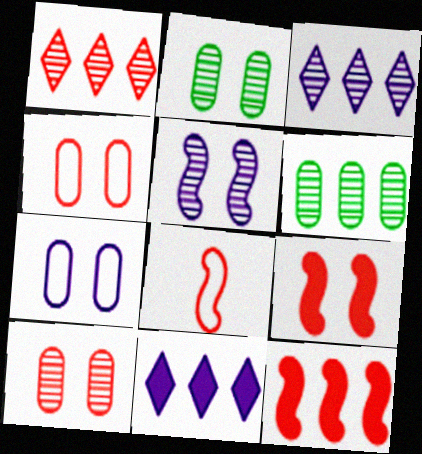[[2, 8, 11]]